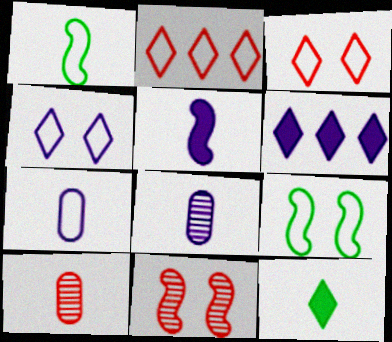[[2, 7, 9], 
[6, 9, 10]]